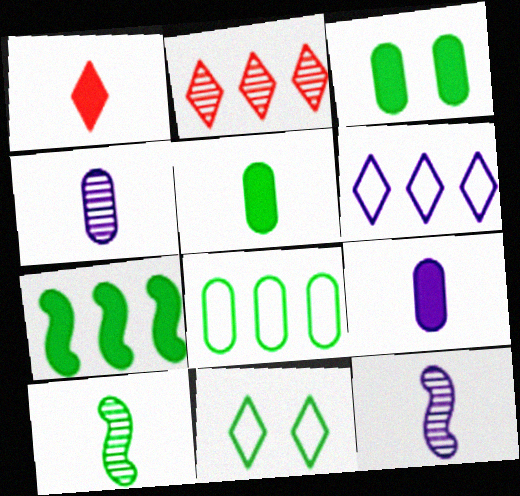[]